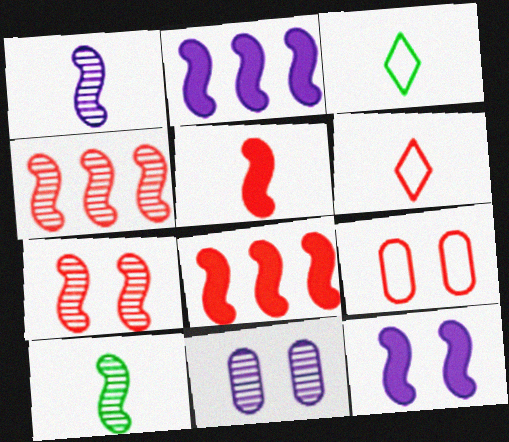[[3, 8, 11]]